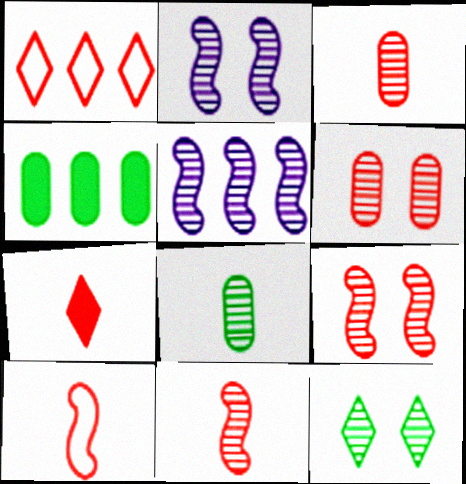[[1, 4, 5], 
[2, 6, 12], 
[3, 5, 12], 
[3, 7, 10]]